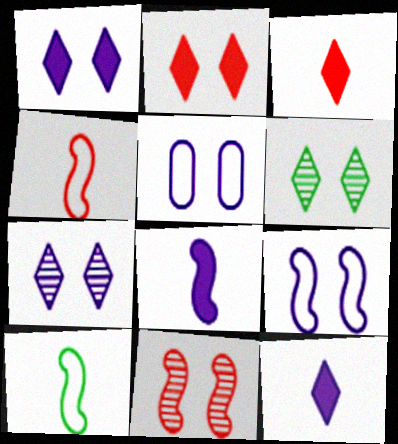[]